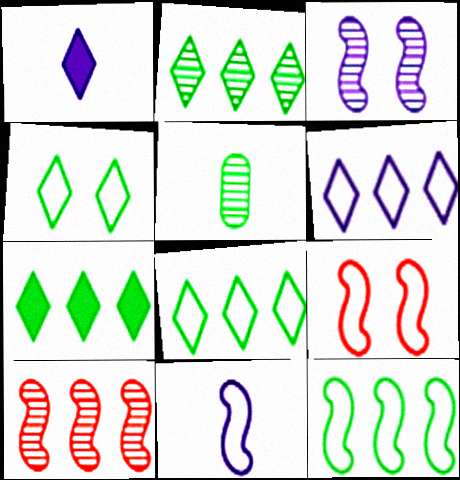[[2, 7, 8], 
[9, 11, 12]]